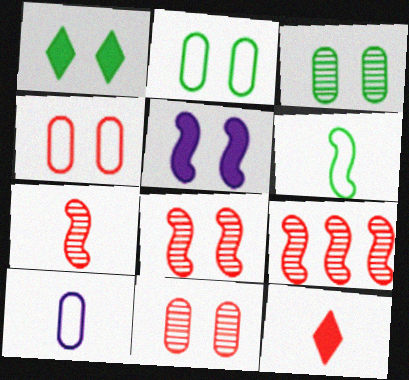[[1, 9, 10], 
[4, 9, 12], 
[5, 6, 9], 
[7, 8, 9]]